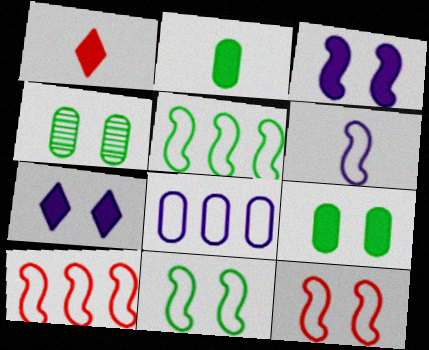[[4, 7, 12], 
[5, 6, 12], 
[6, 10, 11]]